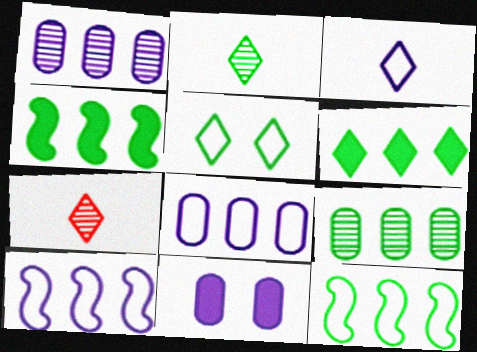[[2, 5, 6], 
[6, 9, 12], 
[7, 11, 12]]